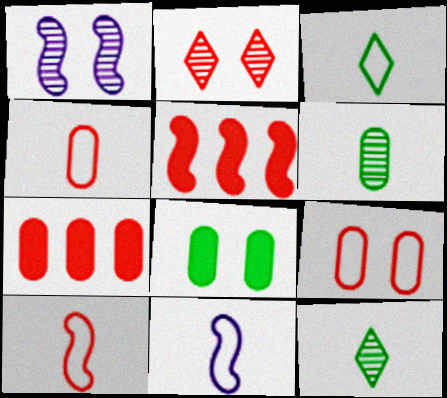[[1, 3, 7], 
[2, 4, 5], 
[2, 7, 10], 
[3, 4, 11]]